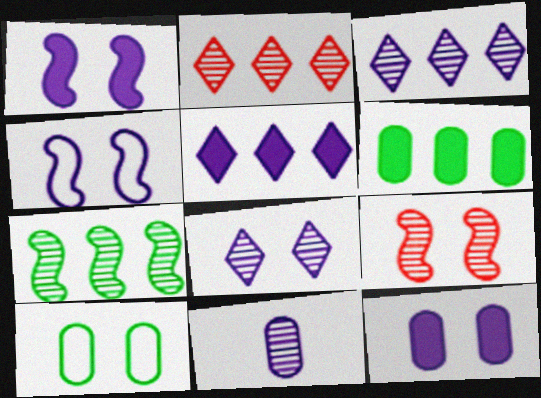[[4, 5, 11], 
[4, 8, 12]]